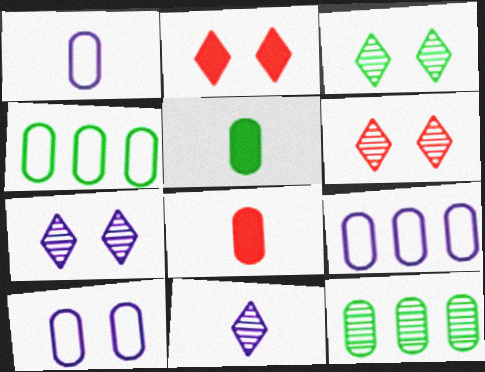[[1, 9, 10], 
[3, 6, 7], 
[8, 10, 12]]